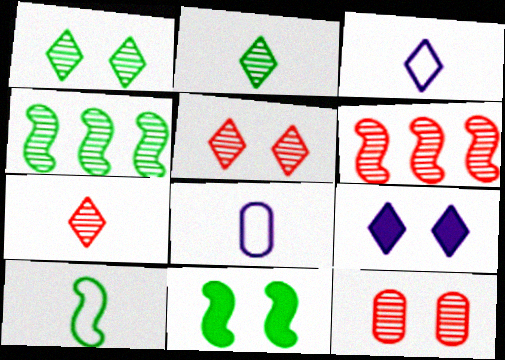[[4, 10, 11], 
[6, 7, 12]]